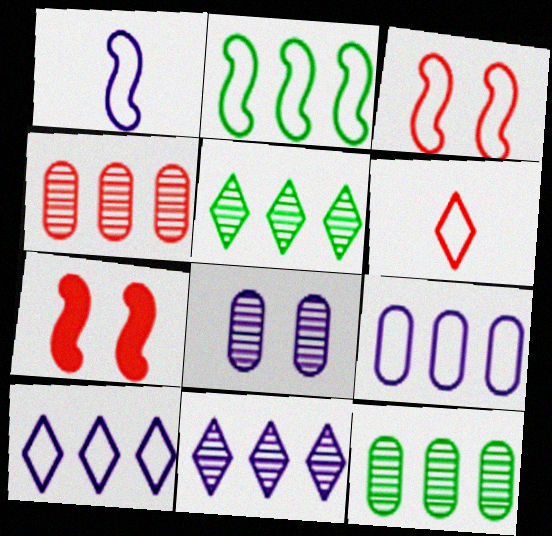[[1, 2, 3], 
[4, 6, 7]]